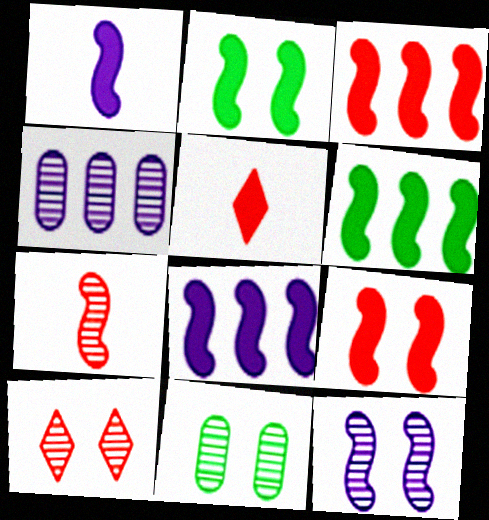[[1, 2, 3], 
[1, 6, 9], 
[3, 6, 8], 
[10, 11, 12]]